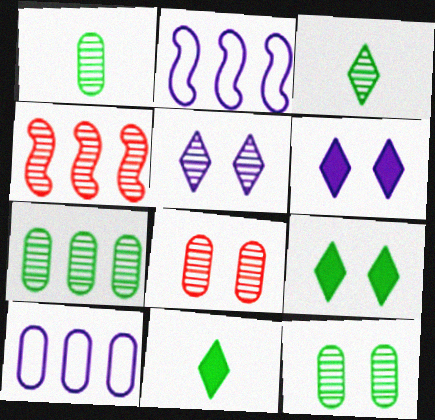[[1, 4, 5], 
[1, 7, 12], 
[2, 8, 11]]